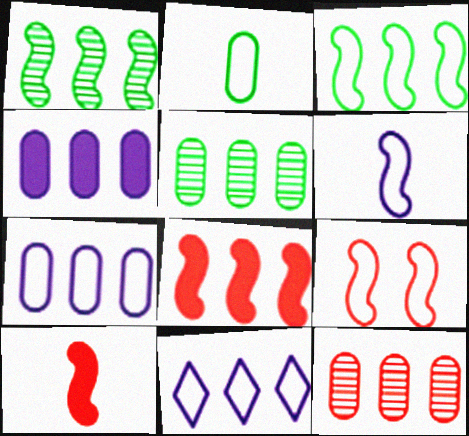[[2, 9, 11], 
[3, 6, 9], 
[5, 8, 11]]